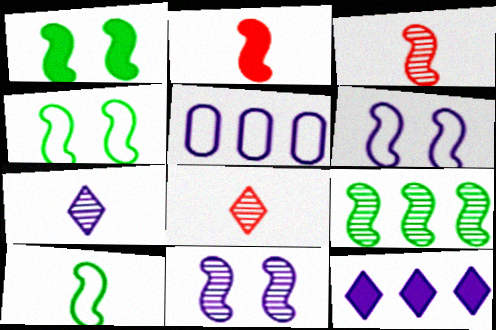[[1, 5, 8], 
[1, 9, 10], 
[2, 6, 9], 
[3, 9, 11]]